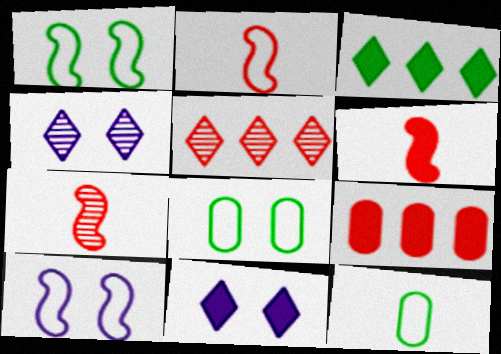[[2, 6, 7]]